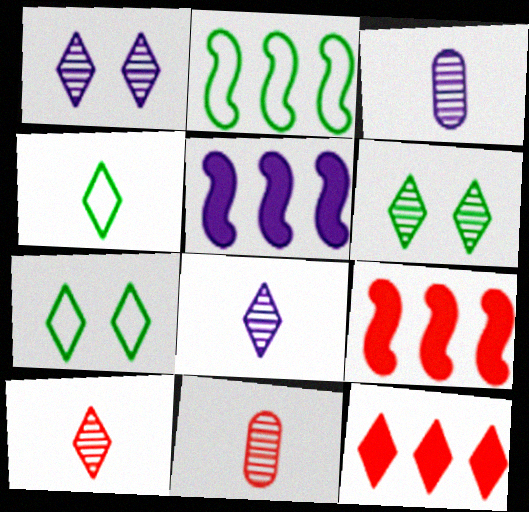[[1, 4, 12], 
[3, 7, 9], 
[5, 7, 11], 
[7, 8, 12]]